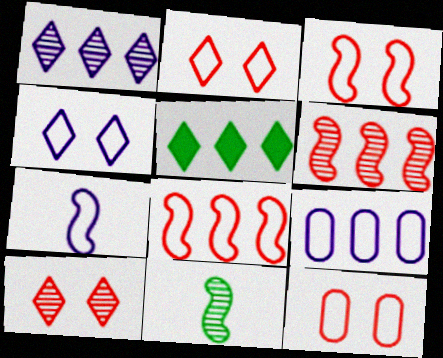[[2, 3, 12], 
[4, 7, 9], 
[5, 6, 9]]